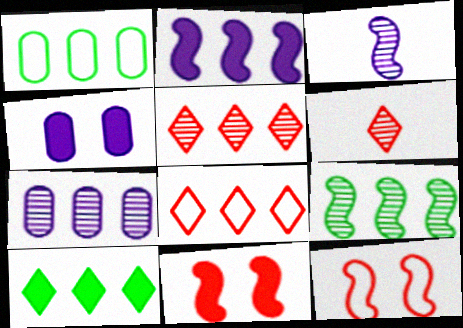[[1, 2, 5], 
[1, 9, 10], 
[5, 7, 9]]